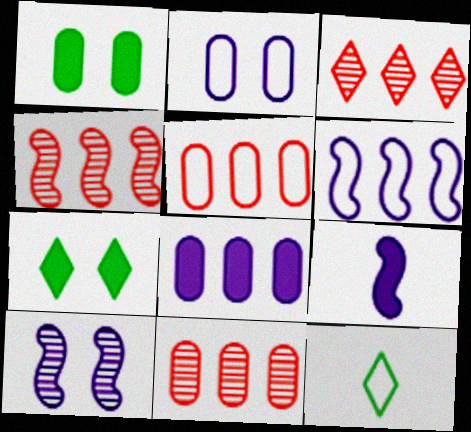[[3, 4, 11], 
[6, 9, 10]]